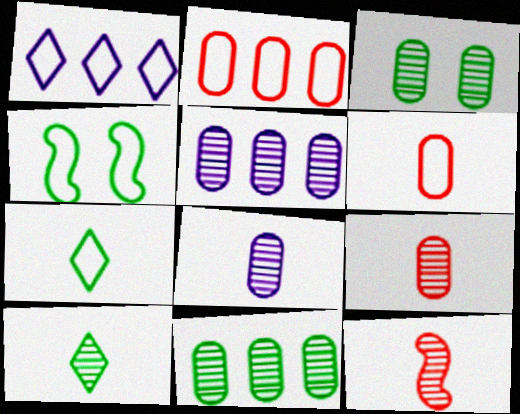[[1, 4, 6], 
[3, 5, 9], 
[8, 10, 12]]